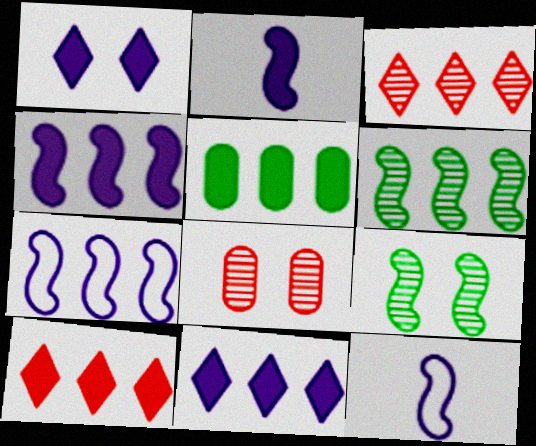[[3, 5, 7], 
[4, 5, 10]]